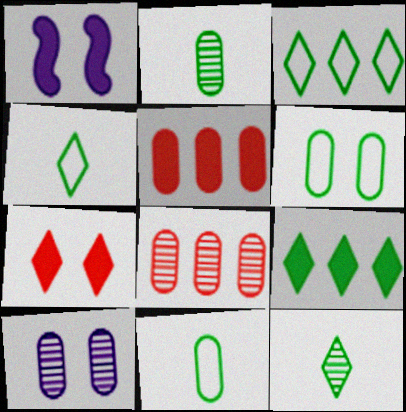[[1, 4, 8], 
[2, 8, 10], 
[5, 10, 11]]